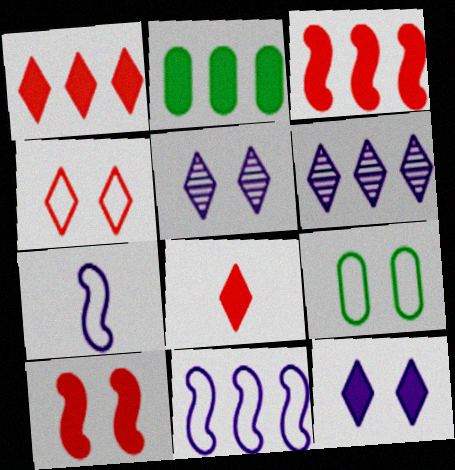[[5, 9, 10]]